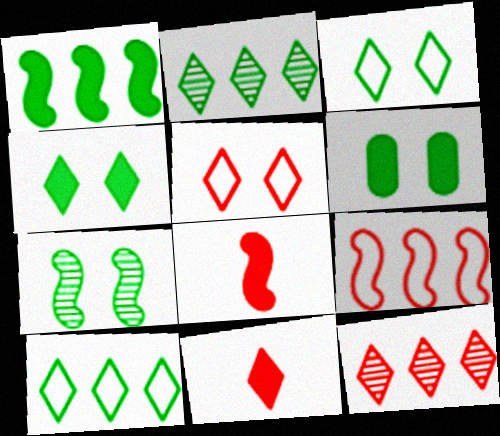[[3, 6, 7], 
[5, 11, 12]]